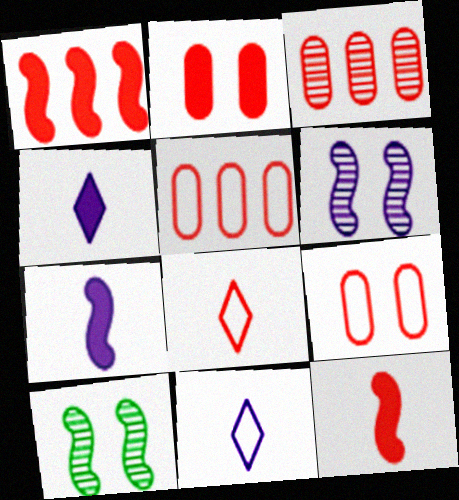[[4, 5, 10]]